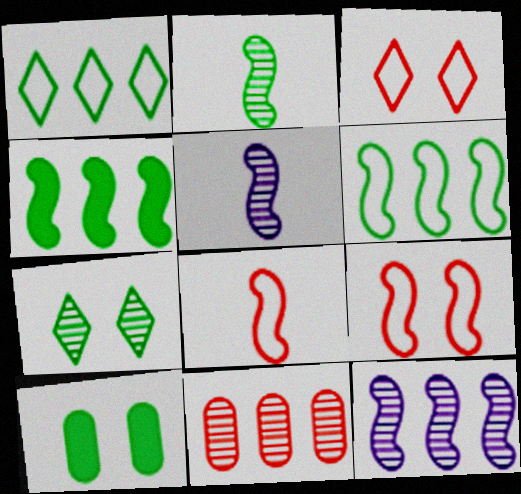[[1, 2, 10], 
[4, 5, 9], 
[5, 7, 11]]